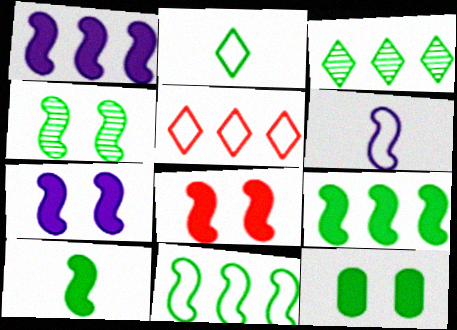[[1, 8, 10], 
[4, 10, 11]]